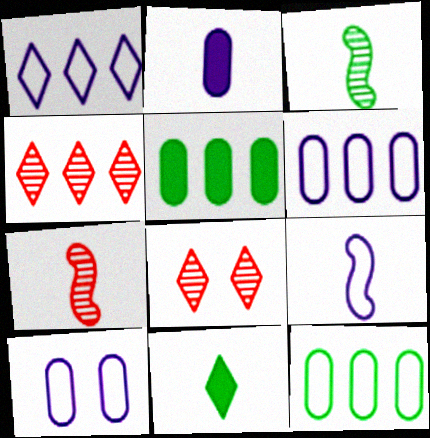[[1, 8, 11], 
[1, 9, 10], 
[5, 8, 9]]